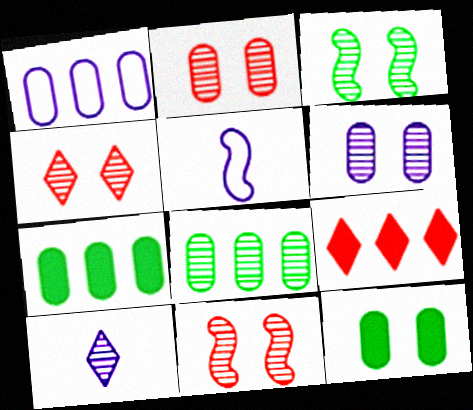[[2, 4, 11], 
[3, 4, 6], 
[4, 5, 7], 
[8, 10, 11]]